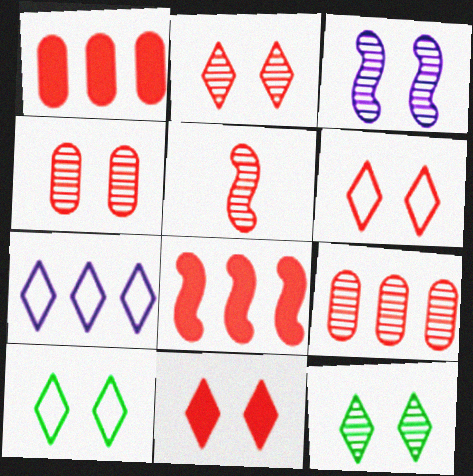[[1, 5, 6], 
[2, 5, 9], 
[2, 6, 11], 
[3, 4, 12]]